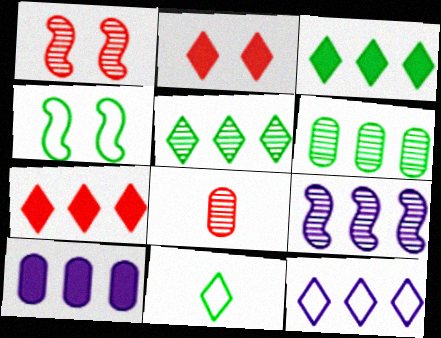[[1, 10, 11], 
[5, 7, 12], 
[9, 10, 12]]